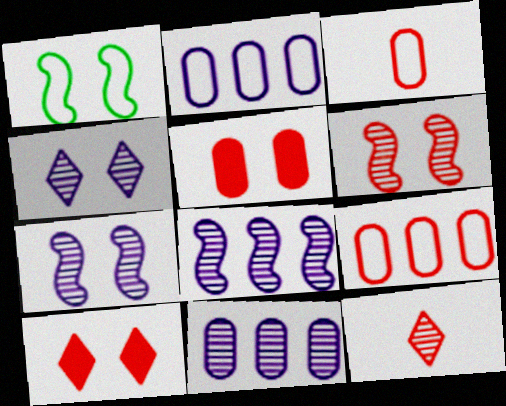[[1, 4, 5]]